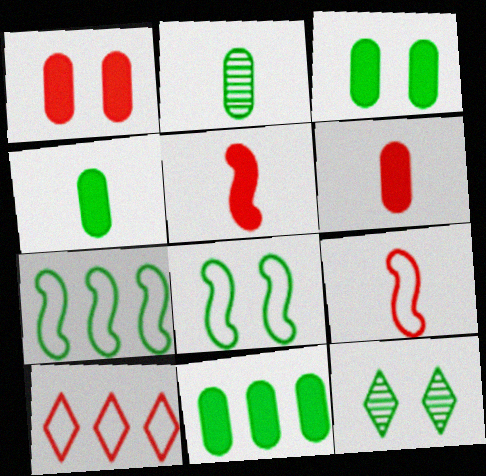[[3, 4, 11], 
[3, 8, 12], 
[4, 7, 12]]